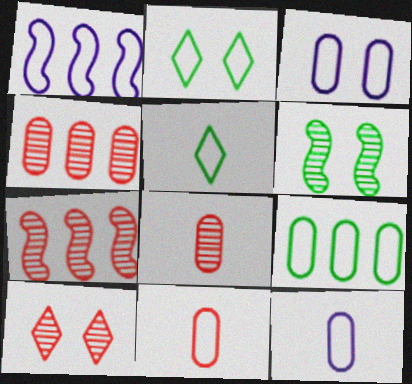[[1, 2, 11], 
[3, 9, 11], 
[7, 8, 10]]